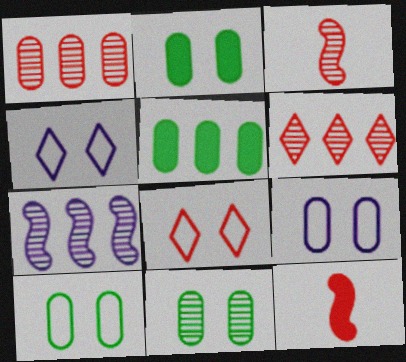[[1, 8, 12], 
[2, 10, 11], 
[3, 4, 5]]